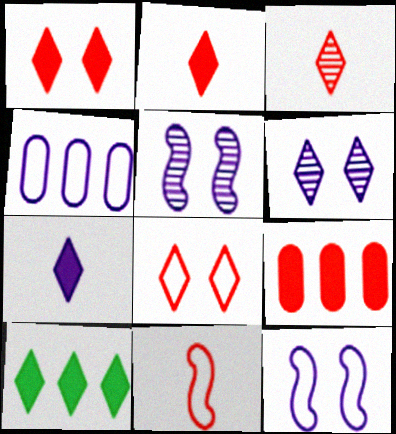[[1, 7, 10], 
[4, 5, 7]]